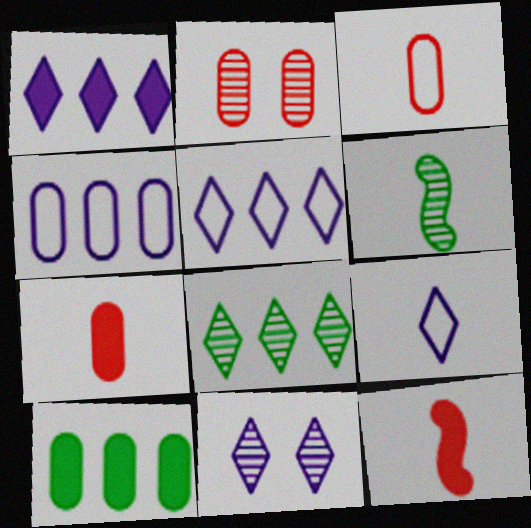[[1, 9, 11], 
[6, 7, 9]]